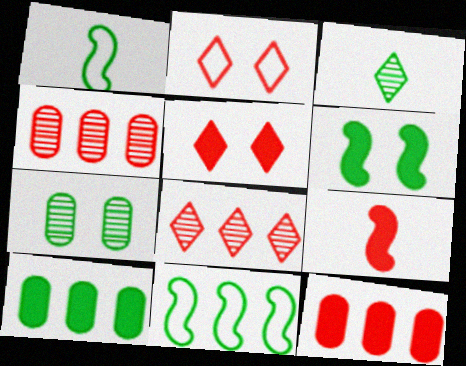[[2, 4, 9], 
[5, 9, 12]]